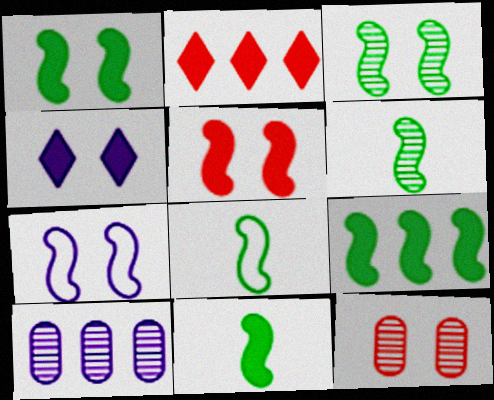[[1, 9, 11], 
[3, 5, 7], 
[3, 8, 9], 
[6, 8, 11]]